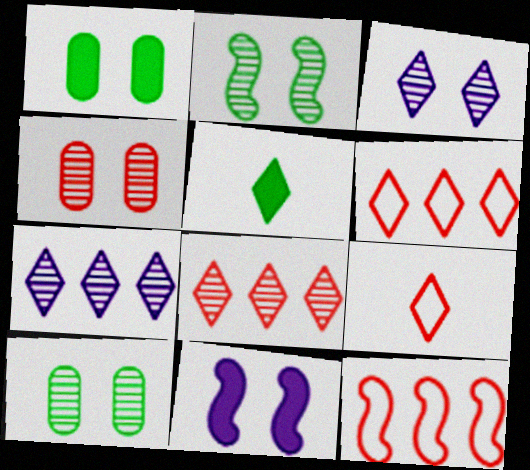[[2, 3, 4], 
[3, 5, 6]]